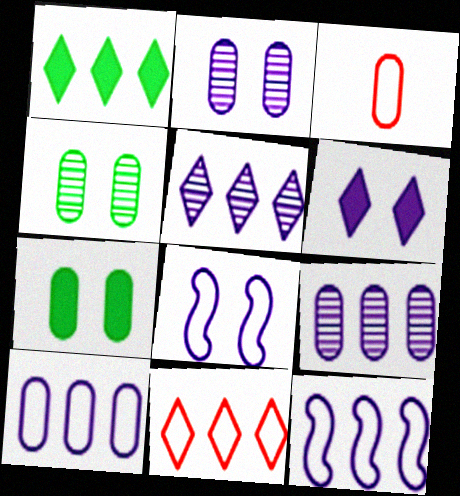[[1, 5, 11], 
[2, 6, 8], 
[3, 7, 9]]